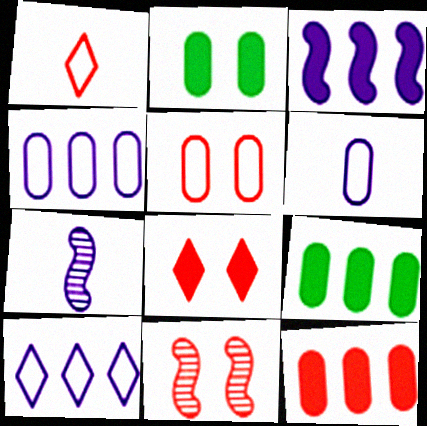[[1, 11, 12], 
[5, 8, 11]]